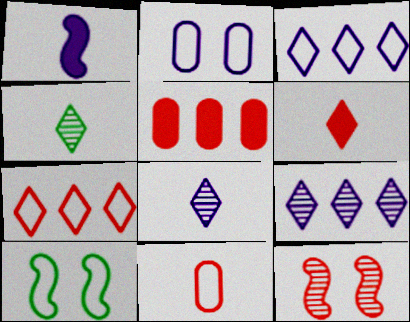[[1, 2, 9], 
[1, 4, 11], 
[3, 10, 11], 
[5, 8, 10]]